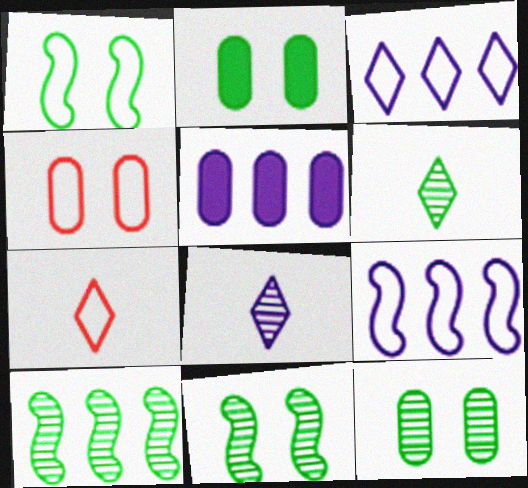[[5, 7, 11], 
[6, 10, 12]]